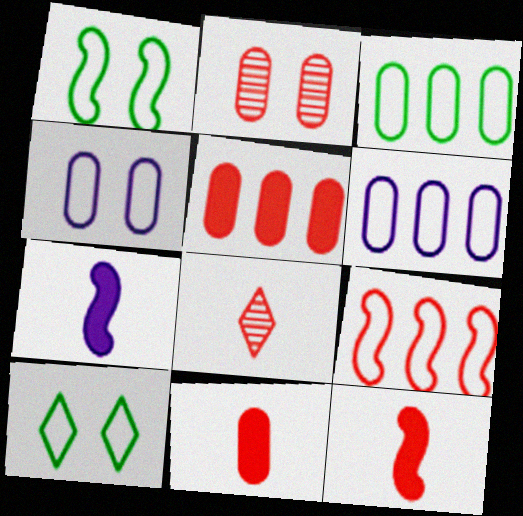[]